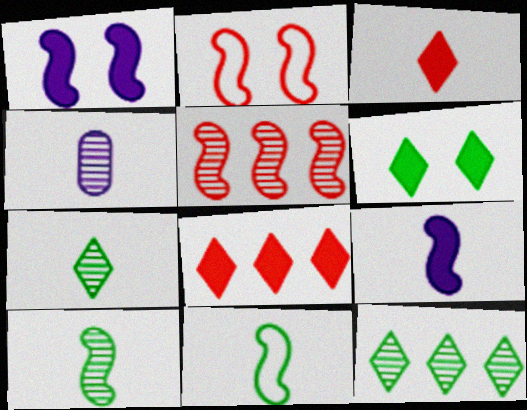[[1, 5, 11], 
[3, 4, 11]]